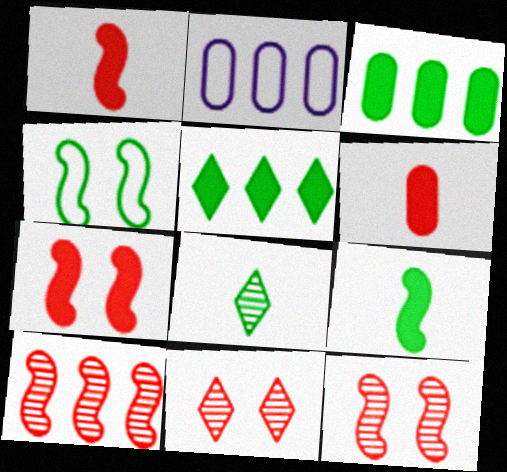[[2, 5, 10], 
[2, 7, 8], 
[2, 9, 11], 
[3, 4, 8]]